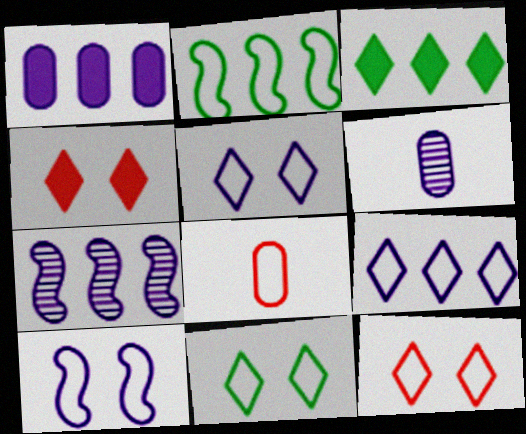[[1, 7, 9], 
[2, 4, 6], 
[2, 5, 8], 
[5, 11, 12]]